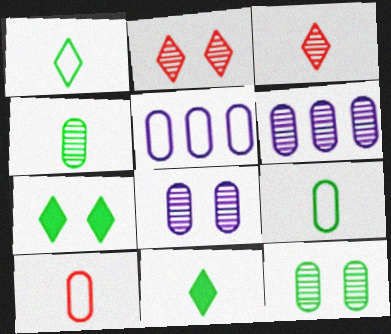[]